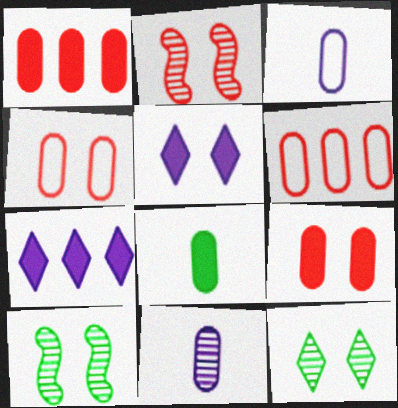[[4, 5, 10]]